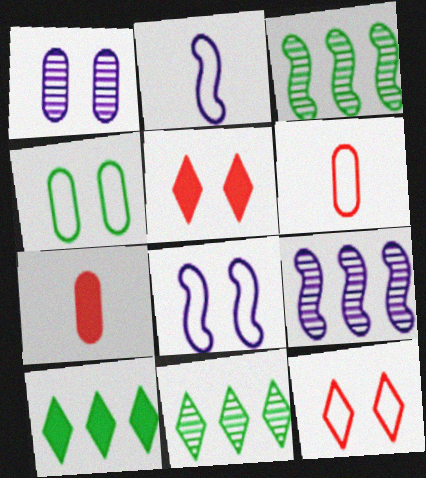[[4, 8, 12], 
[7, 8, 11]]